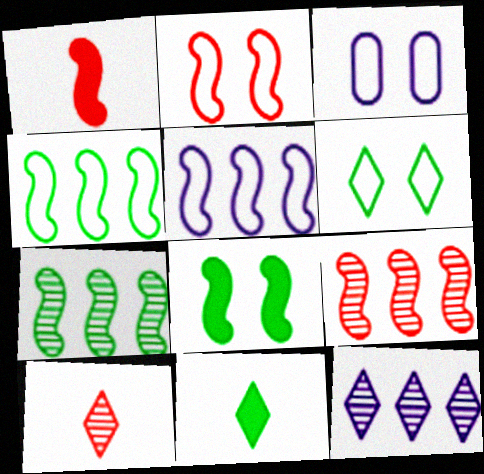[[1, 2, 9], 
[2, 3, 6], 
[3, 9, 11]]